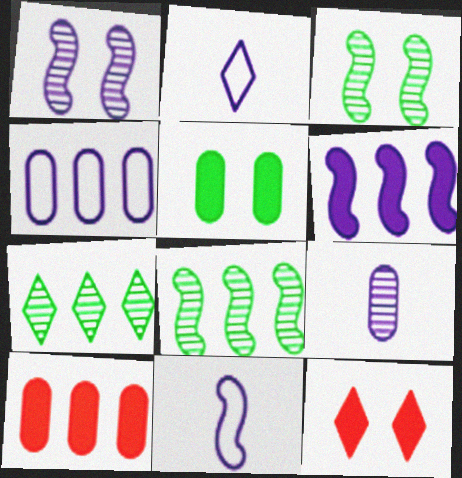[[1, 6, 11], 
[2, 3, 10], 
[2, 7, 12]]